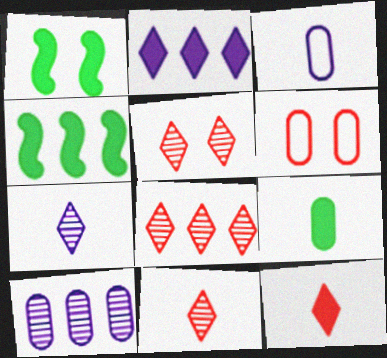[[1, 3, 8], 
[3, 4, 5], 
[4, 6, 7], 
[5, 8, 11], 
[6, 9, 10]]